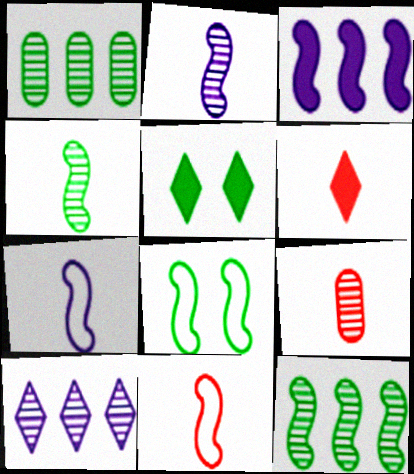[[6, 9, 11]]